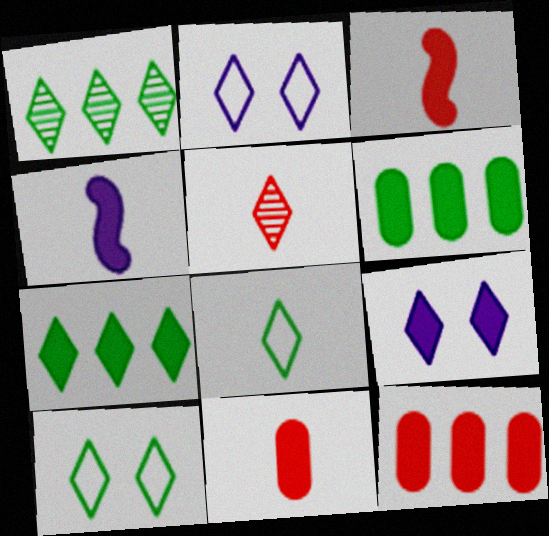[[2, 5, 7], 
[3, 6, 9]]